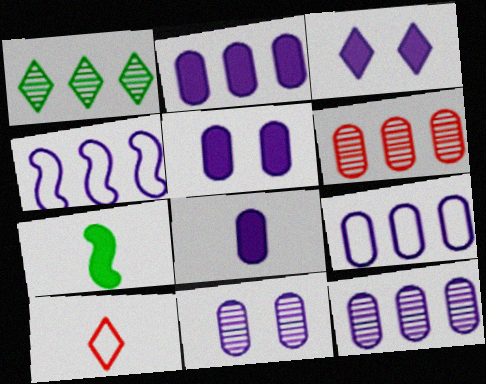[[1, 3, 10], 
[2, 5, 8], 
[2, 9, 12], 
[8, 9, 11]]